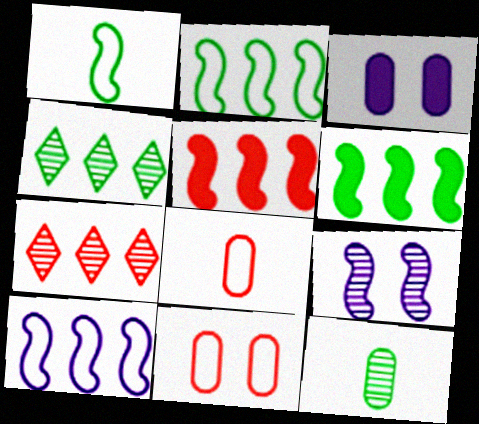[[1, 3, 7], 
[1, 5, 9], 
[7, 9, 12]]